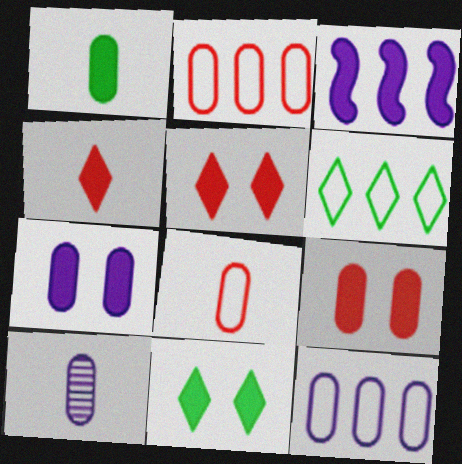[[1, 3, 5], 
[1, 8, 10], 
[7, 10, 12]]